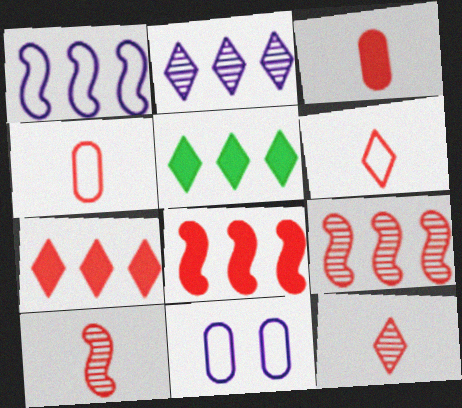[[3, 6, 10], 
[5, 10, 11]]